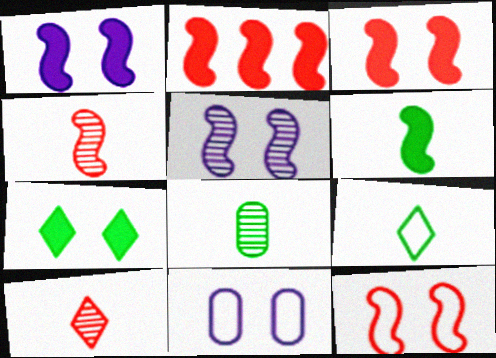[[1, 2, 6], 
[2, 4, 12], 
[6, 8, 9]]